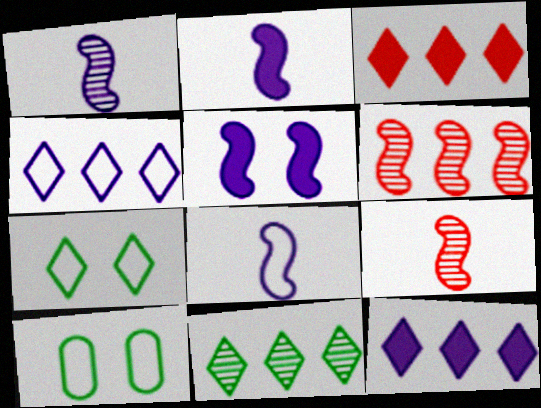[[1, 2, 8], 
[1, 3, 10], 
[3, 4, 11], 
[9, 10, 12]]